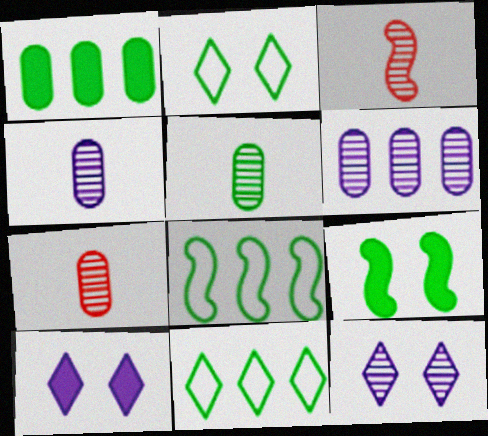[[4, 5, 7], 
[5, 9, 11], 
[7, 8, 10]]